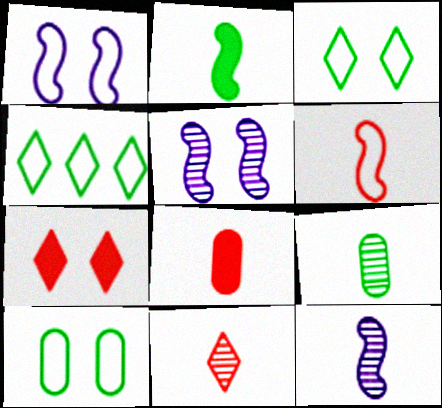[[2, 6, 12], 
[4, 5, 8], 
[5, 7, 10], 
[6, 8, 11], 
[9, 11, 12]]